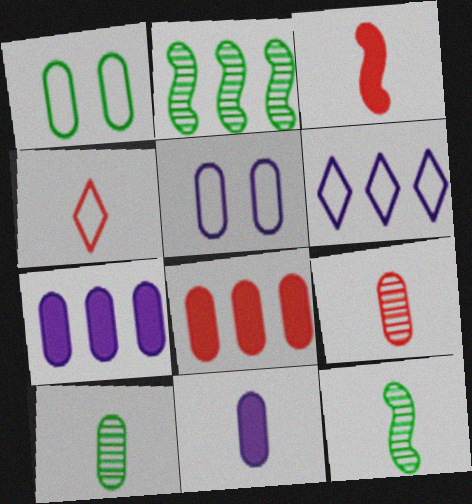[[1, 7, 9], 
[2, 6, 8], 
[3, 4, 9], 
[4, 11, 12], 
[5, 8, 10]]